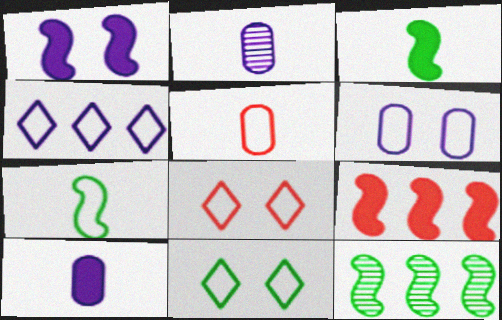[[1, 2, 4], 
[1, 3, 9], 
[2, 9, 11], 
[8, 10, 12]]